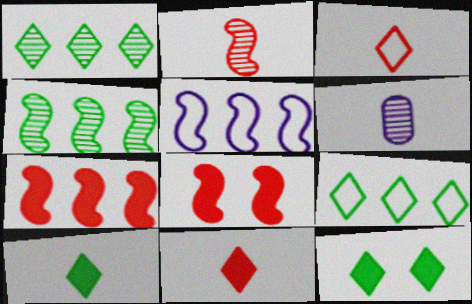[[4, 5, 7], 
[6, 8, 9]]